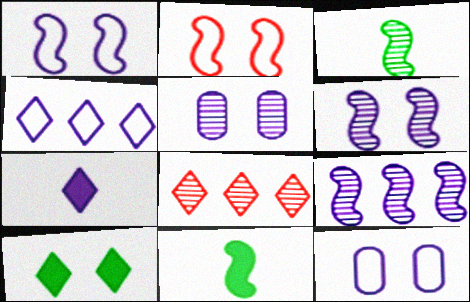[[2, 5, 10], 
[2, 9, 11], 
[3, 5, 8], 
[7, 9, 12], 
[8, 11, 12]]